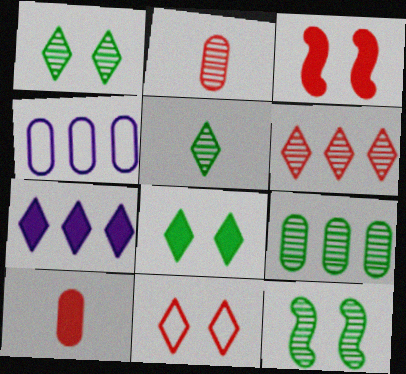[[3, 4, 5], 
[5, 7, 11], 
[5, 9, 12]]